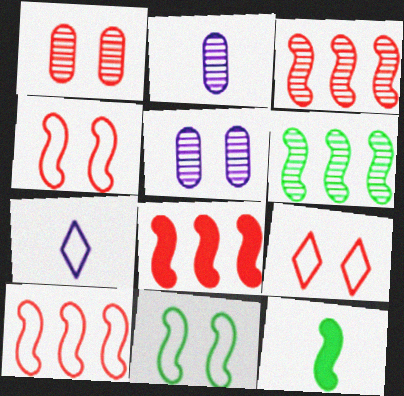[[3, 8, 10], 
[6, 11, 12]]